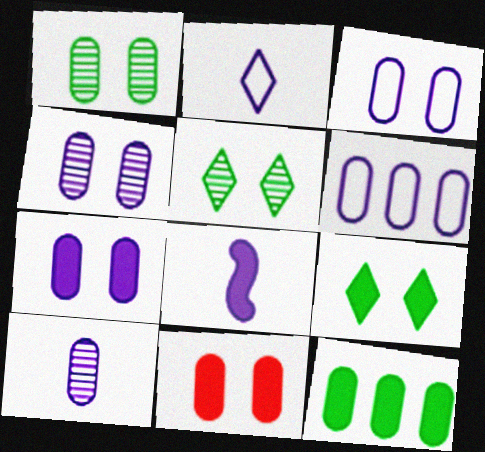[[1, 3, 11], 
[2, 8, 10], 
[3, 4, 7], 
[6, 7, 10]]